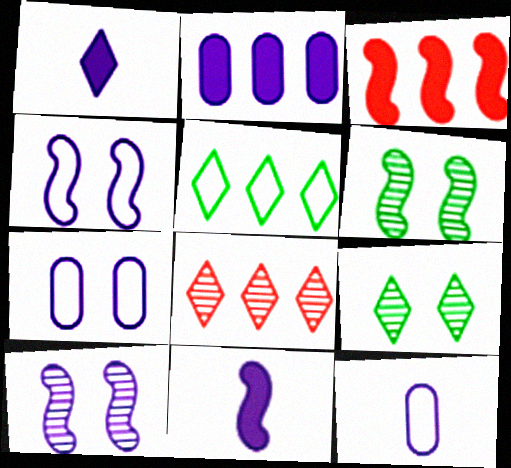[[3, 9, 12]]